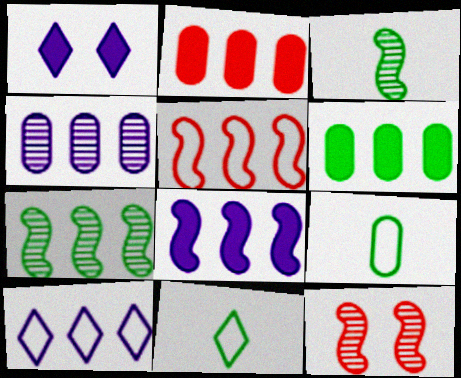[[2, 7, 10], 
[4, 8, 10], 
[5, 7, 8]]